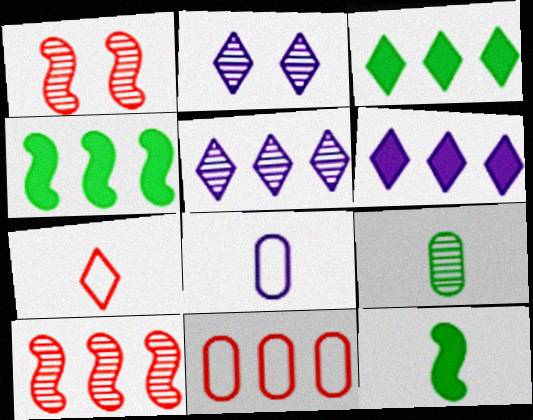[[1, 3, 8], 
[1, 5, 9], 
[2, 3, 7], 
[2, 9, 10], 
[2, 11, 12], 
[4, 5, 11]]